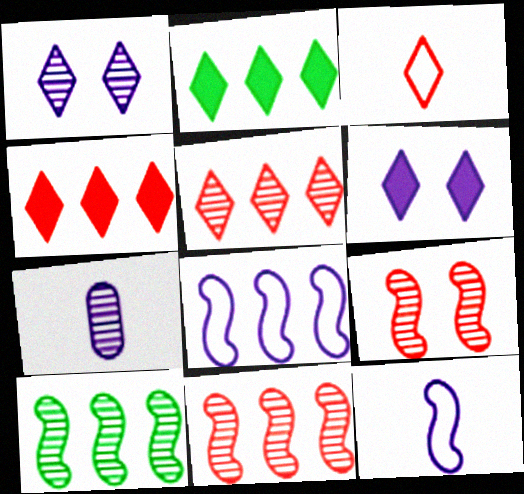[[1, 2, 3], 
[6, 7, 8]]